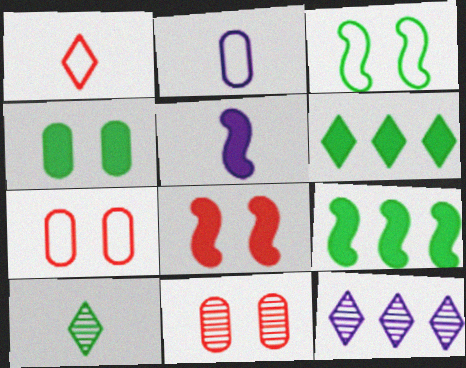[[5, 8, 9]]